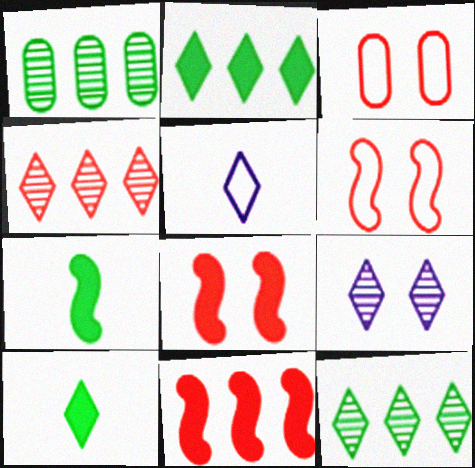[[1, 5, 8]]